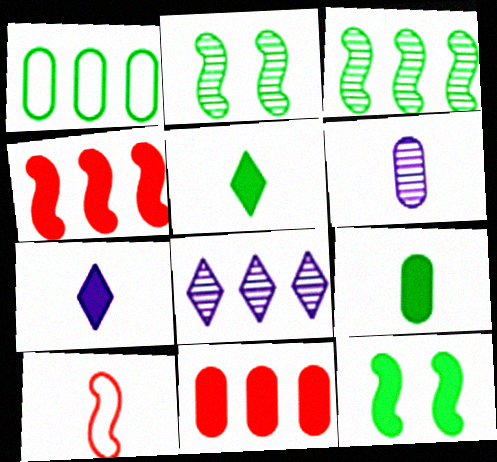[[1, 2, 5], 
[1, 4, 8], 
[5, 6, 10], 
[7, 11, 12]]